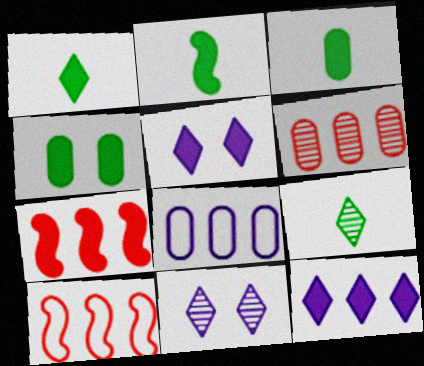[[1, 2, 3], 
[3, 5, 7], 
[3, 10, 11]]